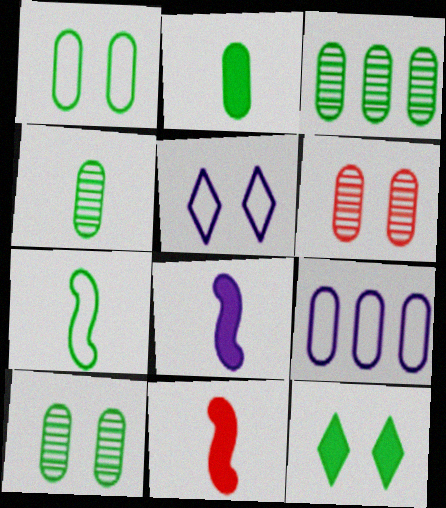[[1, 2, 3], 
[2, 6, 9], 
[3, 4, 10], 
[3, 5, 11], 
[3, 7, 12]]